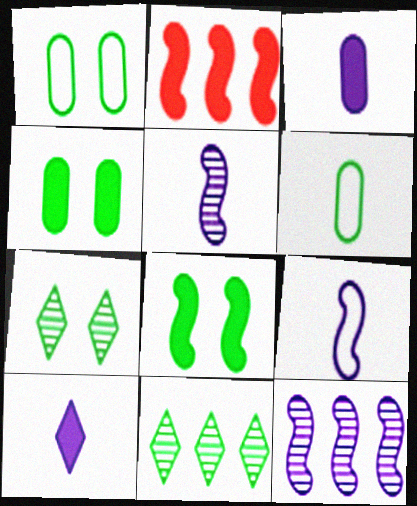[[1, 7, 8], 
[2, 4, 10], 
[6, 8, 11]]